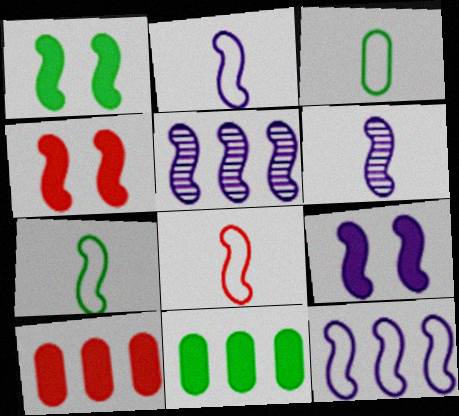[[1, 4, 9], 
[1, 5, 8], 
[2, 5, 9], 
[2, 7, 8], 
[4, 5, 7], 
[6, 9, 12]]